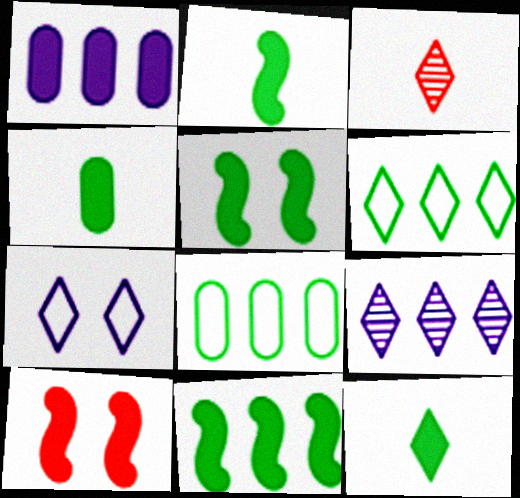[[1, 10, 12], 
[2, 4, 12], 
[2, 5, 11]]